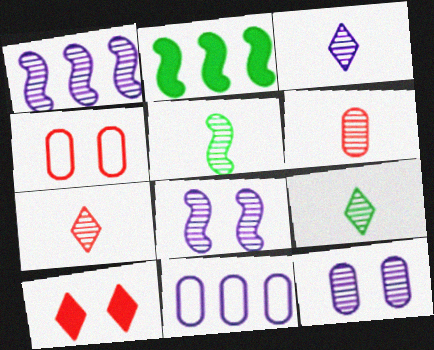[[1, 3, 12], 
[2, 3, 4], 
[3, 5, 6], 
[3, 7, 9], 
[5, 10, 11]]